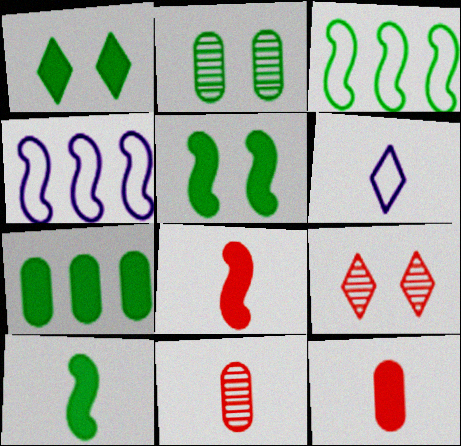[[1, 4, 11], 
[1, 7, 10], 
[6, 10, 11]]